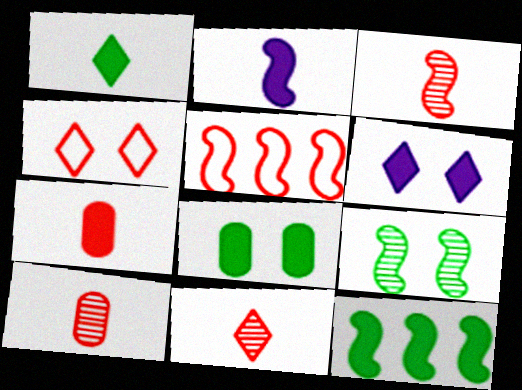[[1, 2, 7], 
[1, 8, 12], 
[2, 5, 9], 
[3, 10, 11], 
[6, 7, 12]]